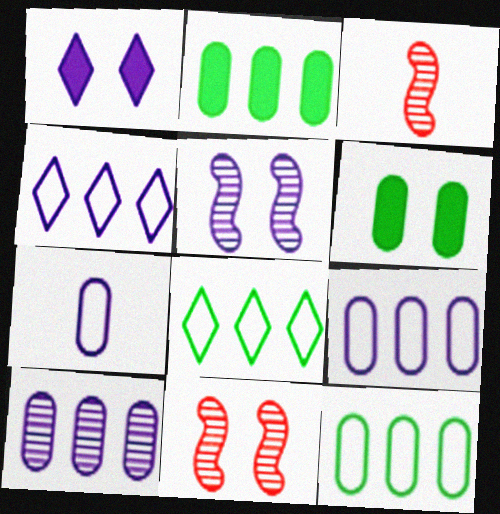[[1, 3, 12], 
[3, 4, 6]]